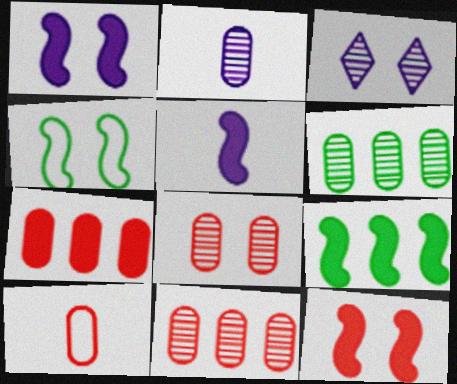[[2, 6, 8], 
[3, 9, 10], 
[5, 9, 12], 
[7, 8, 10]]